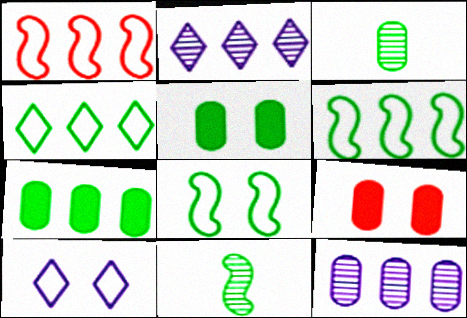[[1, 2, 7], 
[4, 5, 11]]